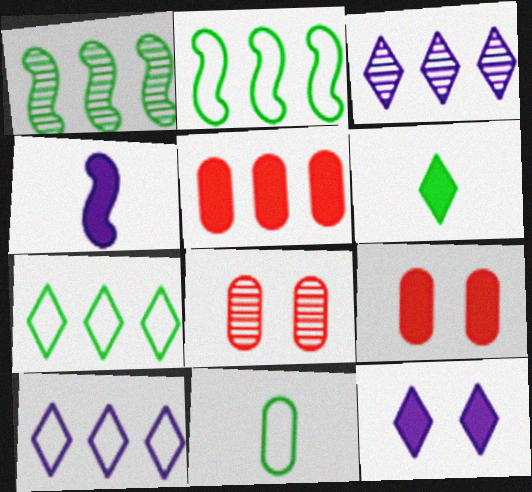[[1, 5, 10], 
[2, 3, 5], 
[4, 7, 8]]